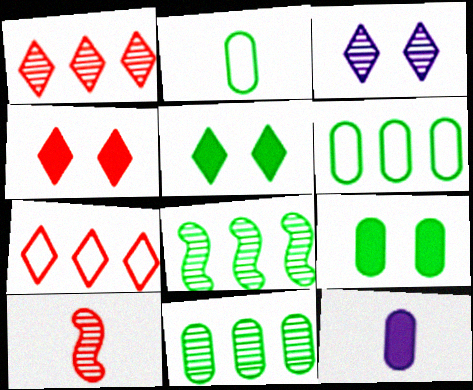[[2, 5, 8], 
[2, 9, 11], 
[3, 10, 11]]